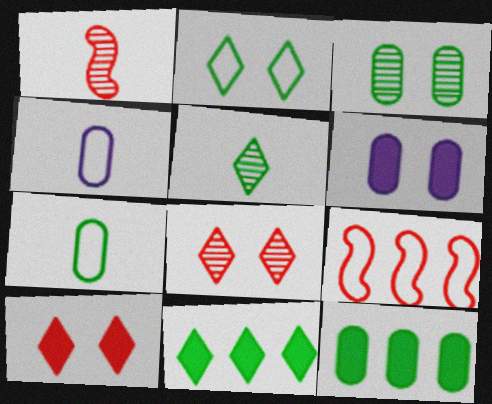[[2, 4, 9], 
[2, 5, 11], 
[3, 7, 12], 
[5, 6, 9]]